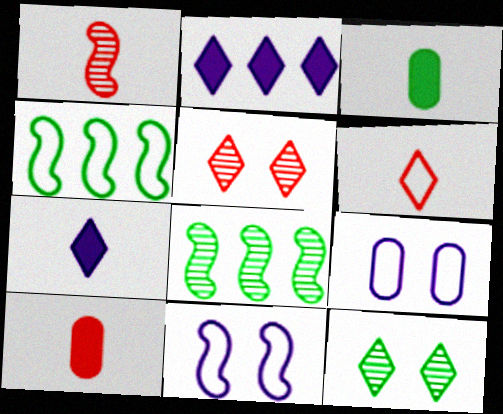[[1, 6, 10], 
[2, 6, 12], 
[3, 4, 12], 
[4, 6, 9]]